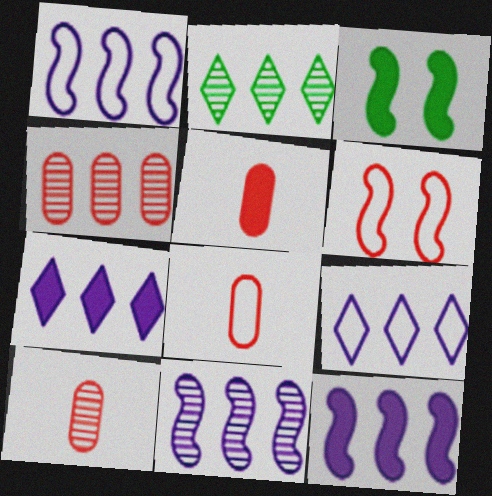[[1, 11, 12], 
[2, 4, 11], 
[3, 5, 7], 
[3, 9, 10], 
[5, 8, 10]]